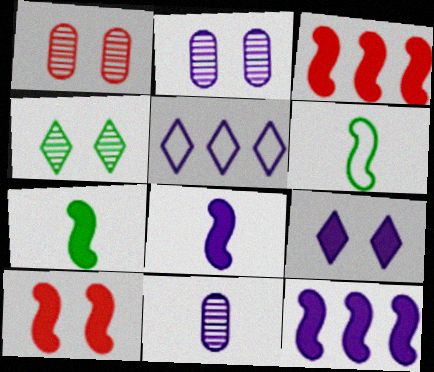[[1, 5, 7], 
[2, 5, 8], 
[7, 10, 12]]